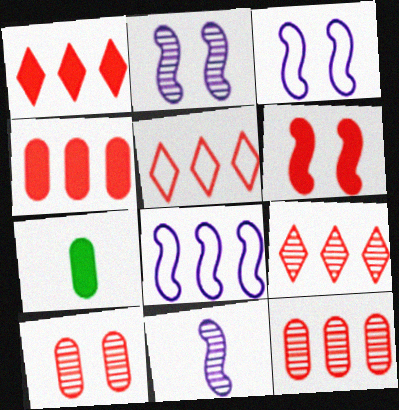[[1, 5, 9], 
[2, 5, 7], 
[3, 7, 9]]